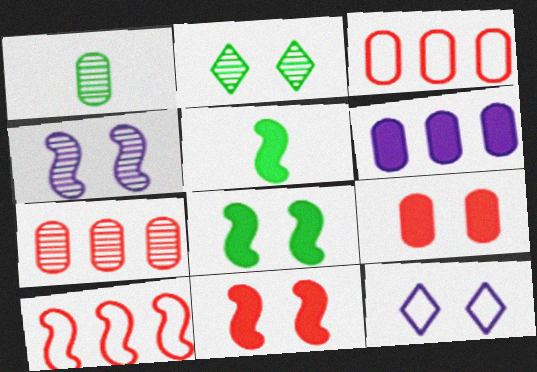[[4, 5, 10], 
[5, 7, 12]]